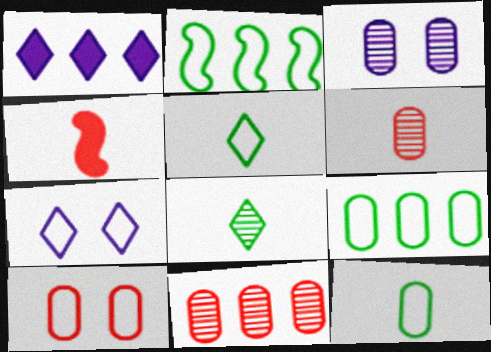[[1, 2, 11]]